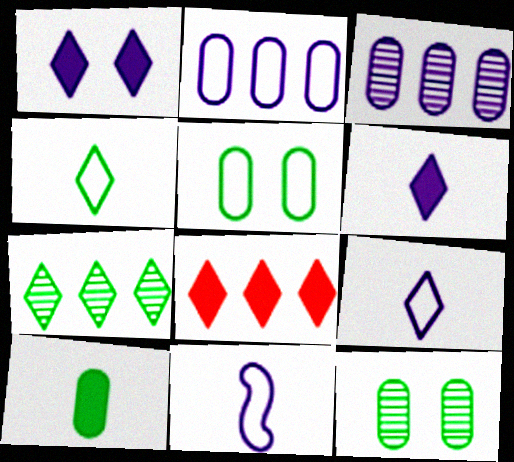[[1, 3, 11], 
[8, 11, 12]]